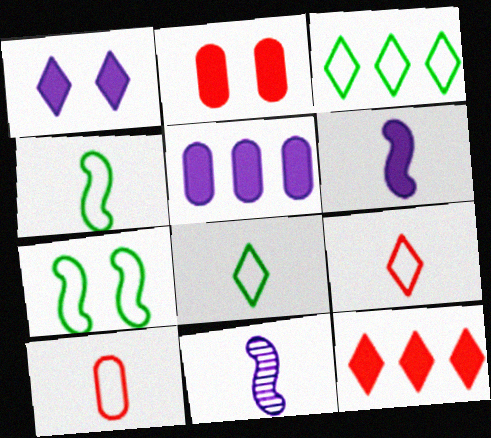[[1, 5, 6], 
[2, 3, 11]]